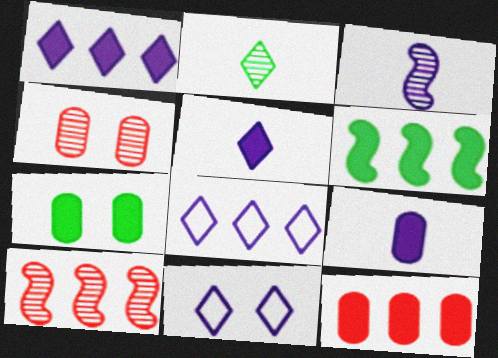[[1, 6, 12], 
[7, 9, 12]]